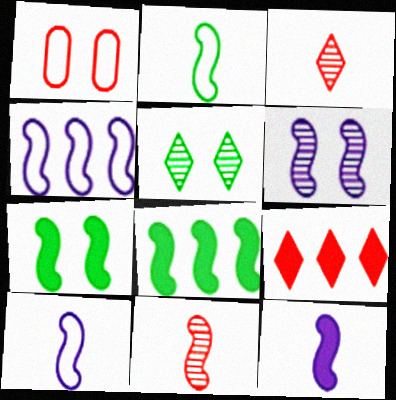[[1, 9, 11], 
[2, 11, 12], 
[4, 6, 12], 
[4, 7, 11]]